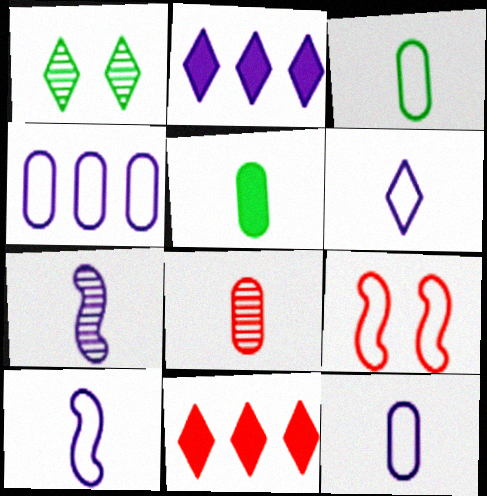[[1, 6, 11], 
[5, 8, 12], 
[6, 10, 12], 
[8, 9, 11]]